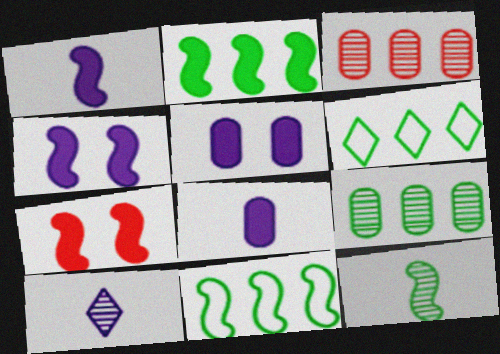[[1, 2, 7], 
[2, 6, 9]]